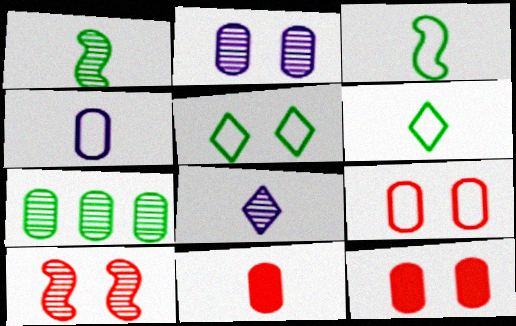[[3, 8, 11], 
[4, 7, 12], 
[7, 8, 10]]